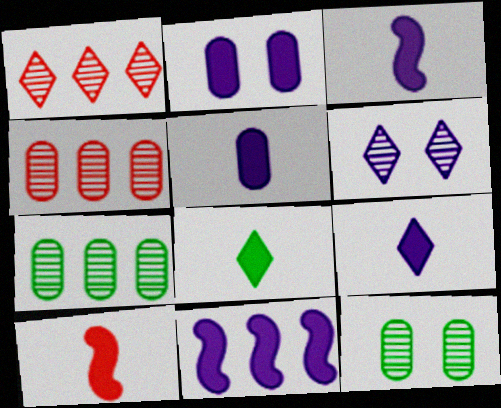[[2, 9, 11], 
[3, 5, 9], 
[5, 8, 10]]